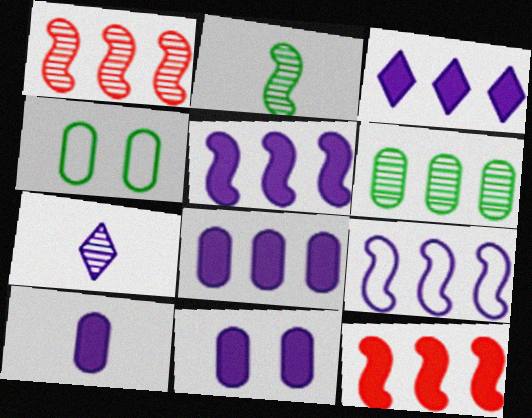[[3, 5, 8], 
[4, 7, 12], 
[7, 9, 11], 
[8, 10, 11]]